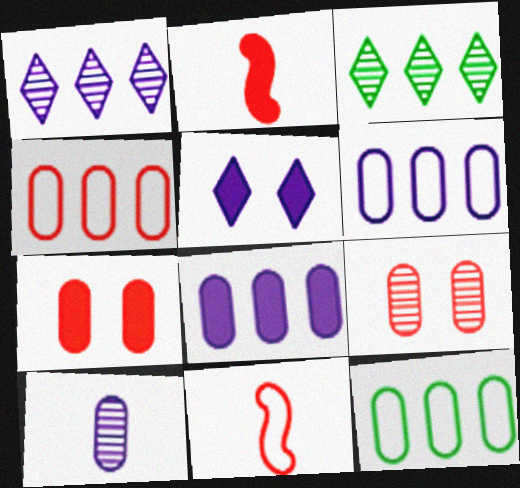[[4, 6, 12], 
[7, 10, 12]]